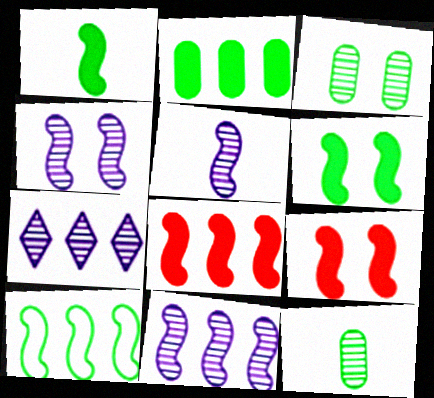[[4, 5, 11], 
[5, 9, 10], 
[8, 10, 11]]